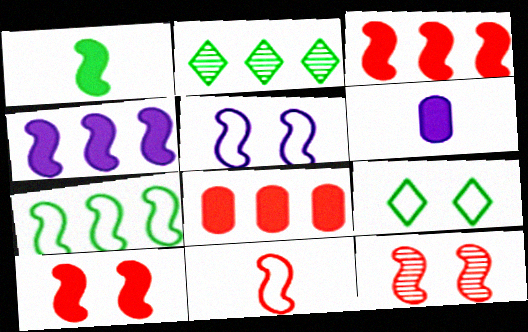[[1, 4, 10], 
[3, 11, 12], 
[5, 7, 11]]